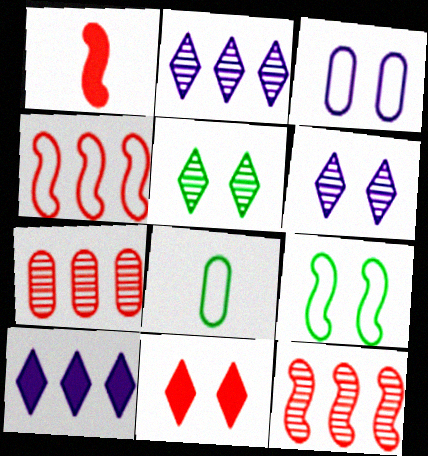[]